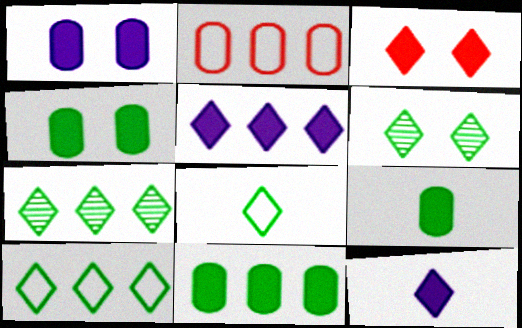[[4, 9, 11]]